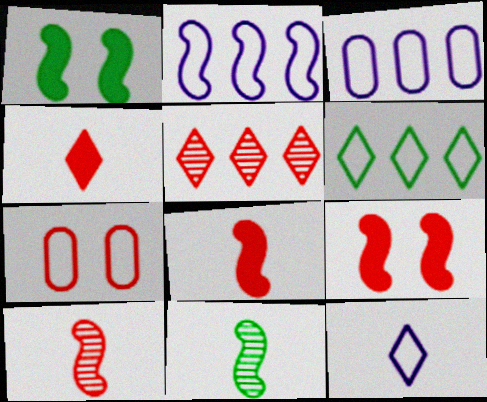[[1, 2, 10], 
[2, 9, 11], 
[5, 7, 8]]